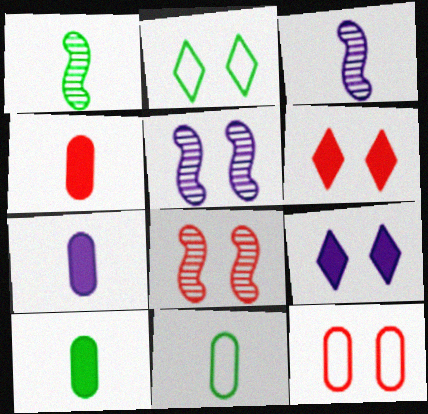[[4, 7, 10], 
[6, 8, 12]]